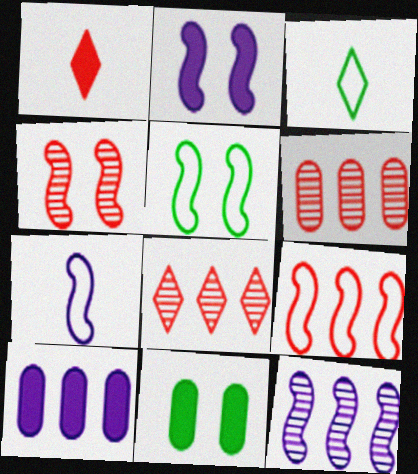[[2, 3, 6], 
[2, 4, 5], 
[2, 7, 12], 
[3, 4, 10], 
[5, 7, 9], 
[7, 8, 11]]